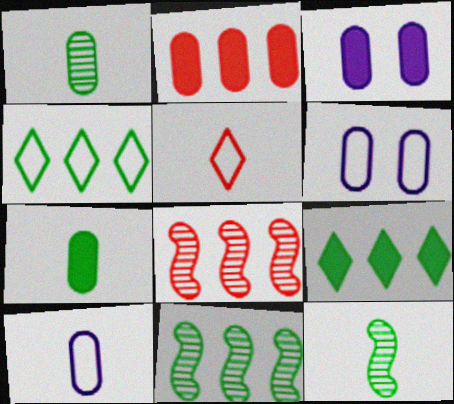[[1, 2, 6], 
[2, 3, 7], 
[3, 5, 11]]